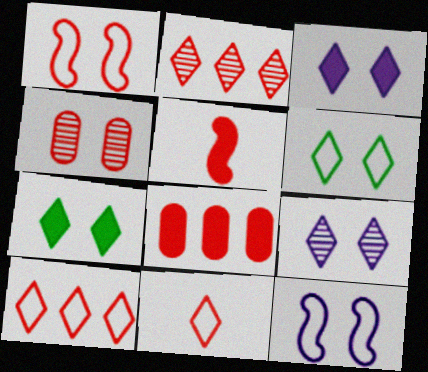[[4, 5, 10], 
[4, 7, 12]]